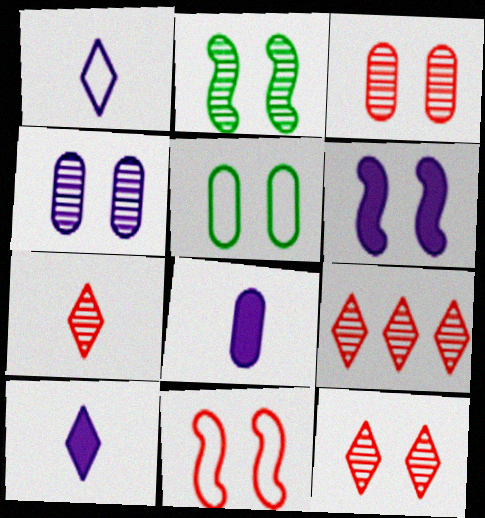[[2, 4, 12], 
[2, 6, 11], 
[5, 6, 12], 
[7, 9, 12]]